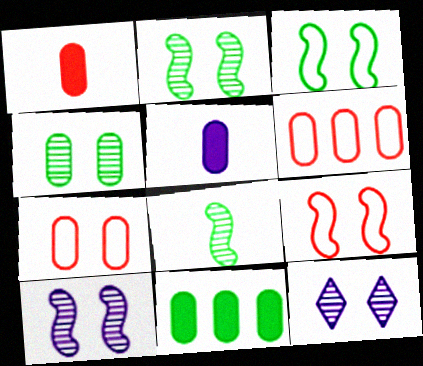[[4, 5, 6]]